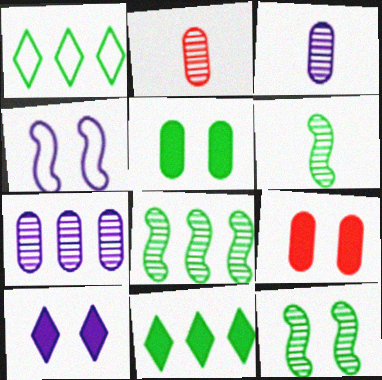[[1, 5, 6], 
[2, 4, 11], 
[6, 8, 12]]